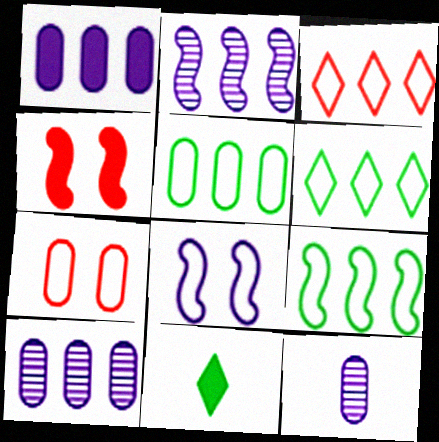[[1, 4, 11], 
[2, 7, 11], 
[4, 6, 12], 
[5, 6, 9]]